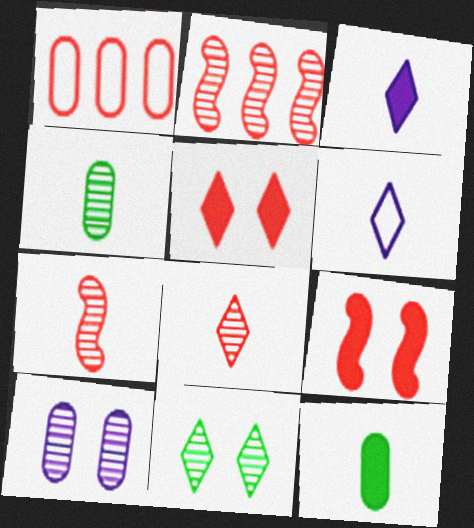[[1, 5, 7], 
[1, 8, 9], 
[1, 10, 12], 
[6, 7, 12]]